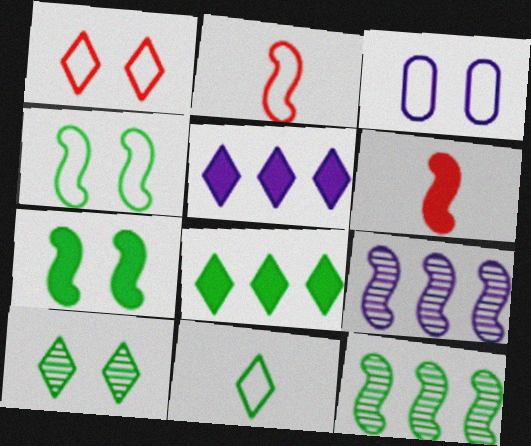[[1, 3, 4], 
[2, 7, 9], 
[4, 6, 9], 
[8, 10, 11]]